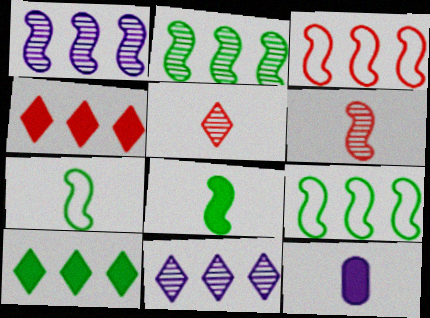[[5, 7, 12]]